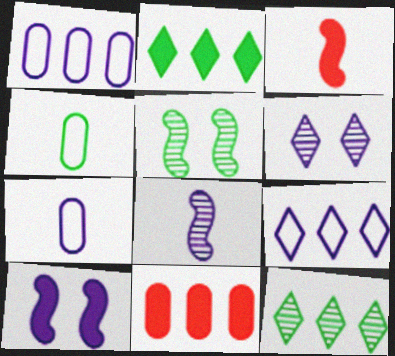[[2, 4, 5]]